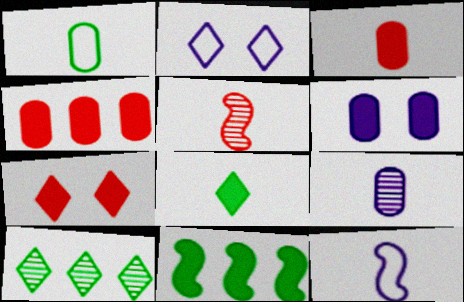[[1, 3, 9]]